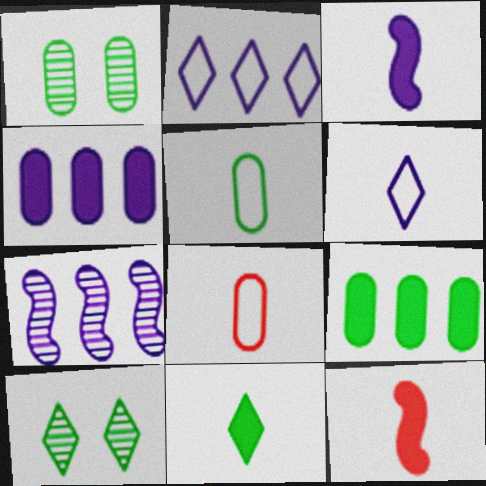[[1, 2, 12], 
[1, 4, 8], 
[1, 5, 9], 
[2, 4, 7]]